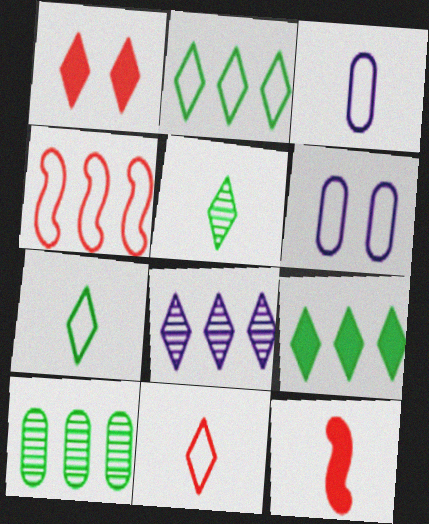[[1, 7, 8], 
[3, 5, 12], 
[4, 6, 7]]